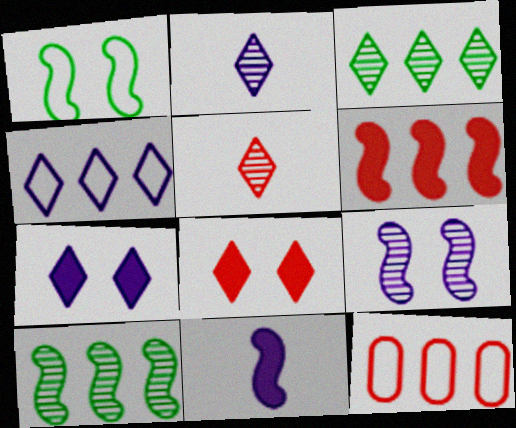[[2, 4, 7]]